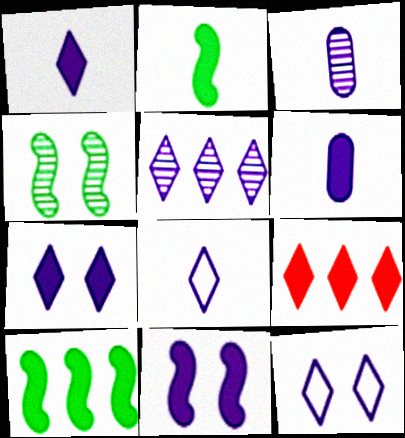[[1, 5, 12], 
[5, 7, 8]]